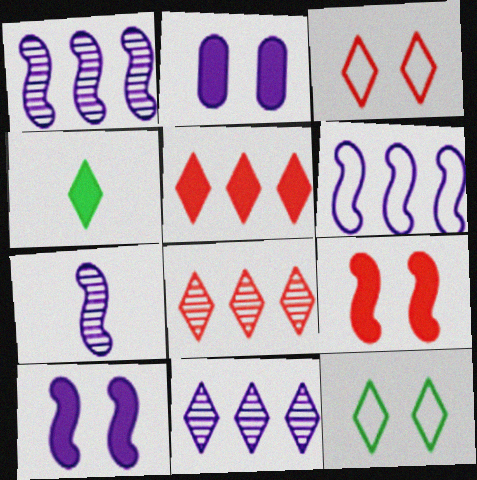[[3, 4, 11], 
[6, 7, 10]]